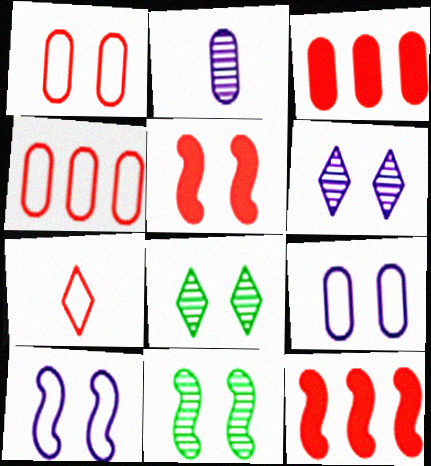[[5, 8, 9], 
[5, 10, 11]]